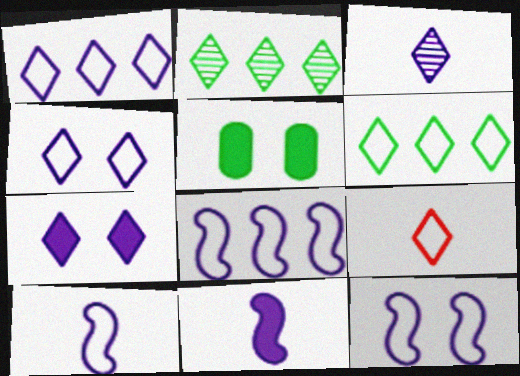[[1, 3, 7], 
[2, 7, 9], 
[4, 6, 9], 
[8, 10, 12]]